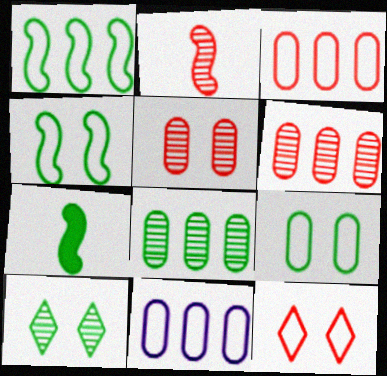[]